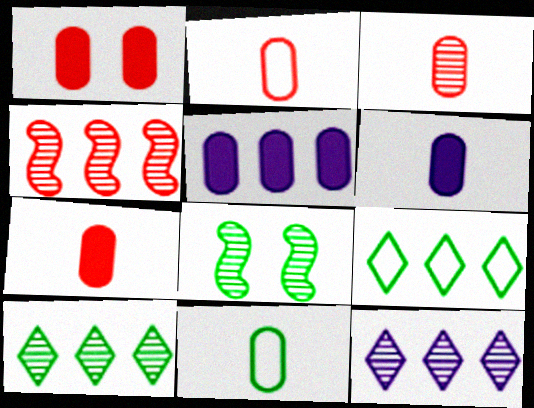[[2, 3, 7], 
[3, 6, 11], 
[3, 8, 12], 
[4, 5, 9]]